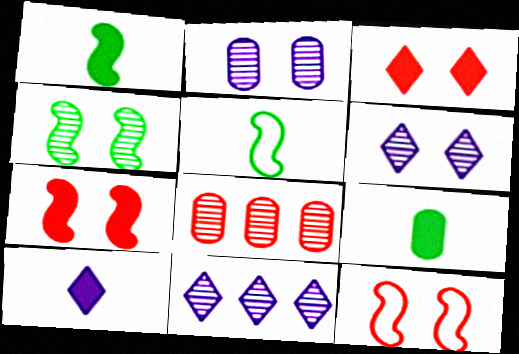[[9, 11, 12]]